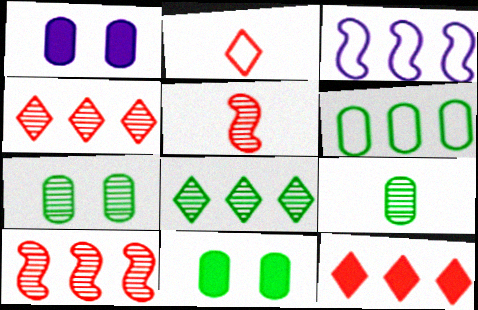[[6, 9, 11]]